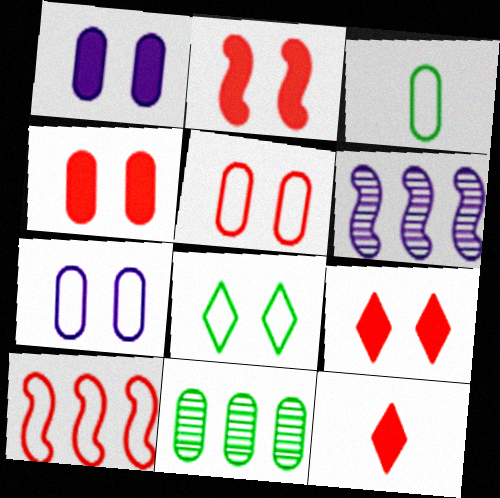[[2, 4, 9], 
[3, 6, 9]]